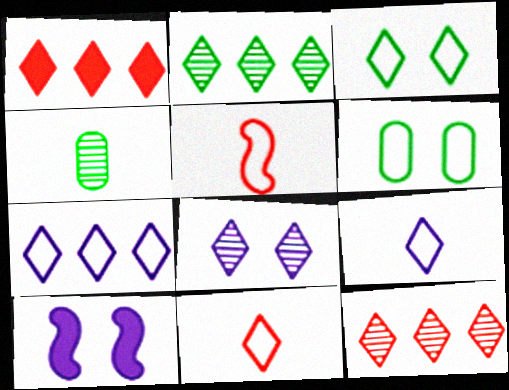[[1, 2, 7], 
[3, 7, 11], 
[5, 6, 7]]